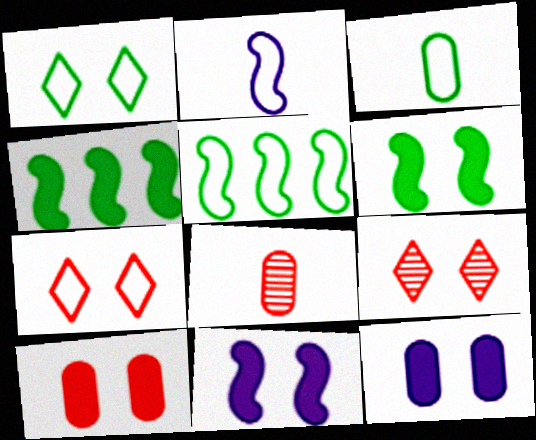[[1, 3, 5]]